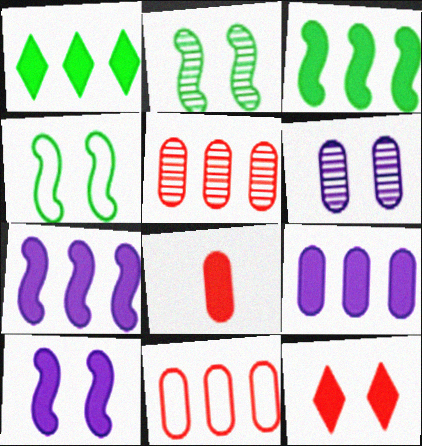[[1, 8, 10], 
[4, 6, 12]]